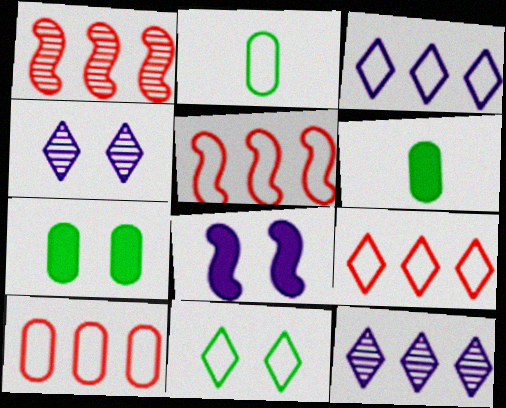[[4, 5, 6], 
[5, 9, 10]]